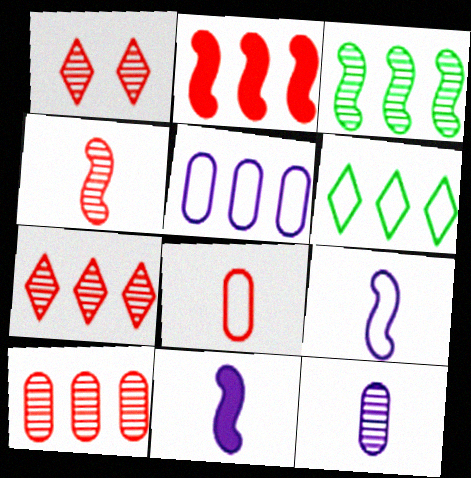[[1, 2, 8], 
[1, 3, 12], 
[1, 4, 10]]